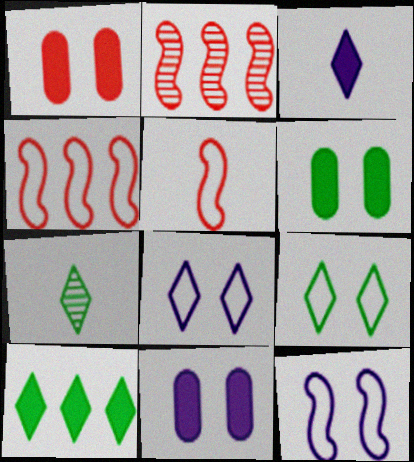[[1, 6, 11], 
[4, 7, 11], 
[7, 9, 10]]